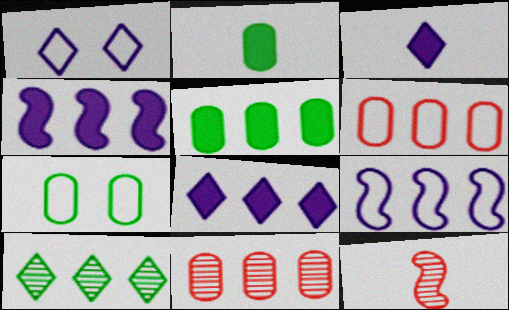[[1, 5, 12], 
[4, 6, 10], 
[7, 8, 12]]